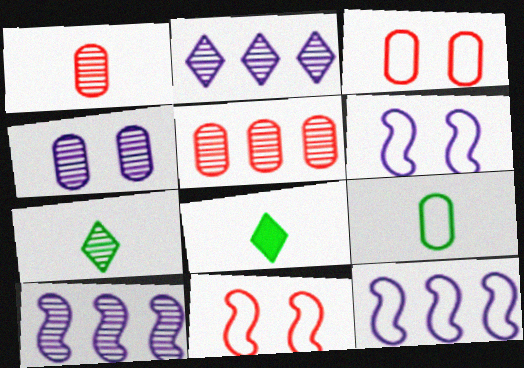[[3, 8, 10], 
[5, 6, 8]]